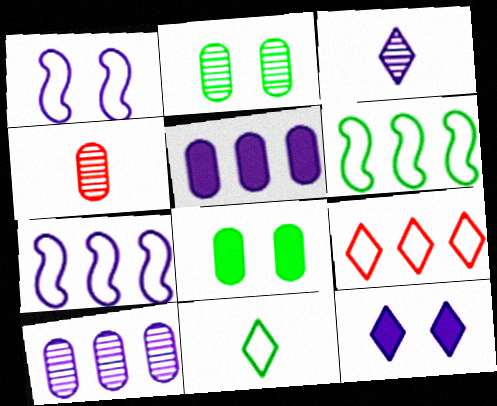[[1, 3, 5], 
[2, 4, 10], 
[4, 6, 12]]